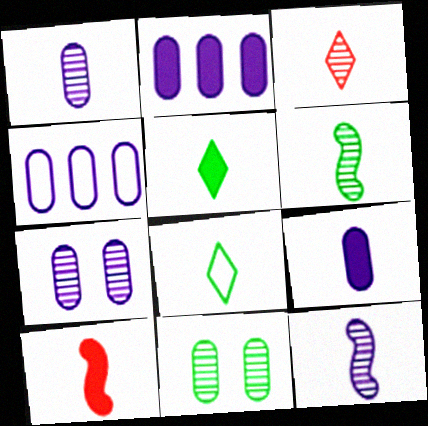[[1, 3, 6], 
[1, 8, 10], 
[4, 7, 9], 
[5, 9, 10]]